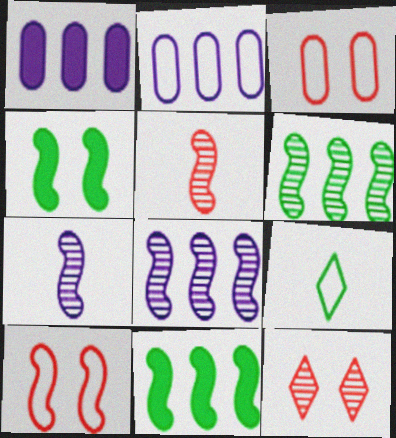[[2, 9, 10], 
[7, 10, 11]]